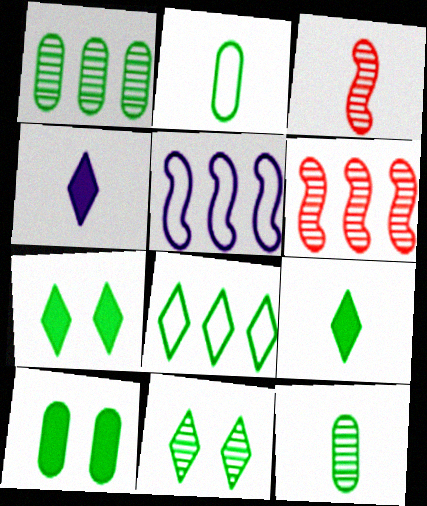[[1, 2, 10], 
[2, 3, 4], 
[8, 9, 11]]